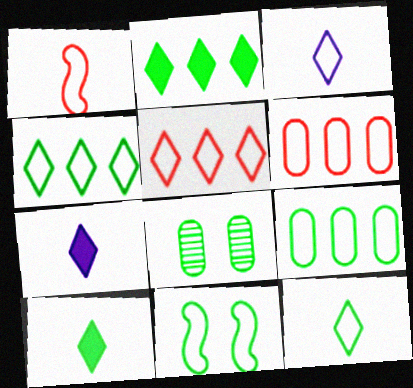[[3, 6, 11], 
[9, 11, 12]]